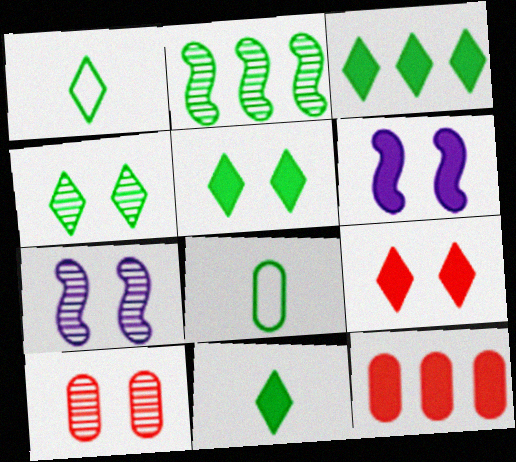[[1, 3, 4], 
[1, 7, 12], 
[2, 5, 8], 
[3, 5, 11], 
[4, 7, 10], 
[6, 11, 12]]